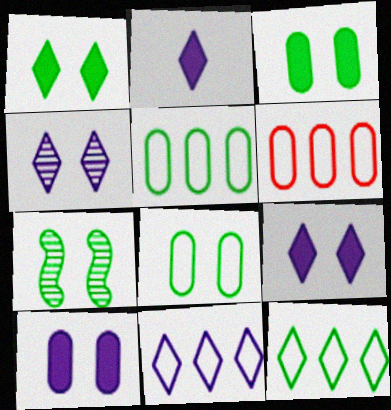[[1, 7, 8], 
[2, 4, 11], 
[2, 6, 7]]